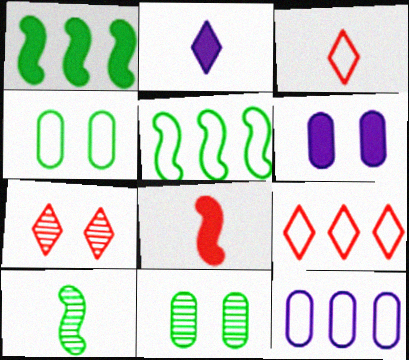[[5, 9, 12], 
[6, 9, 10]]